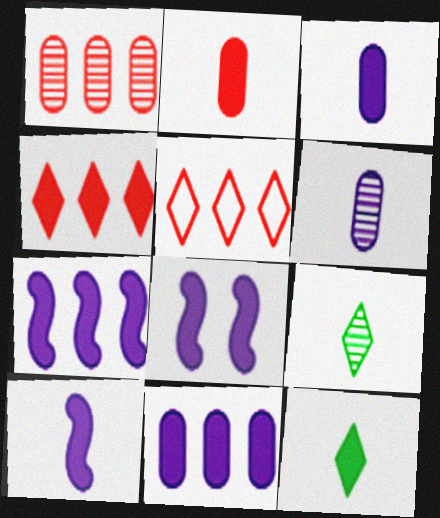[[2, 10, 12], 
[7, 8, 10]]